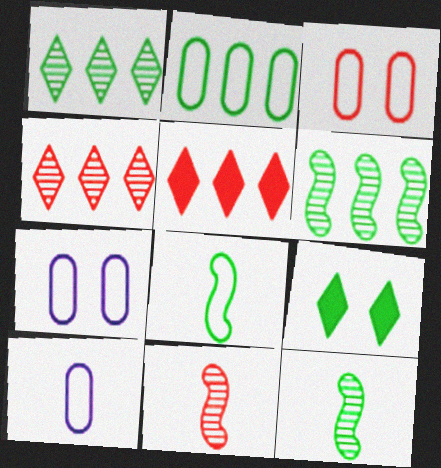[[2, 3, 10], 
[2, 9, 12], 
[3, 5, 11], 
[5, 7, 12]]